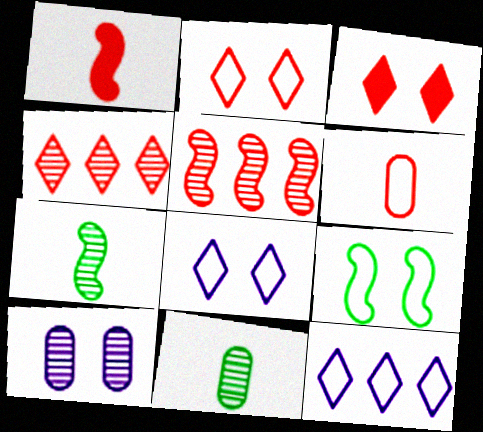[[3, 5, 6], 
[3, 9, 10], 
[4, 7, 10], 
[6, 9, 12]]